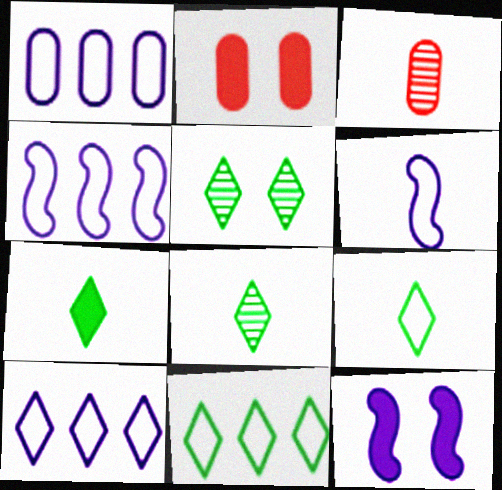[[1, 4, 10], 
[2, 4, 8], 
[3, 6, 7], 
[3, 11, 12], 
[5, 7, 11], 
[7, 8, 9]]